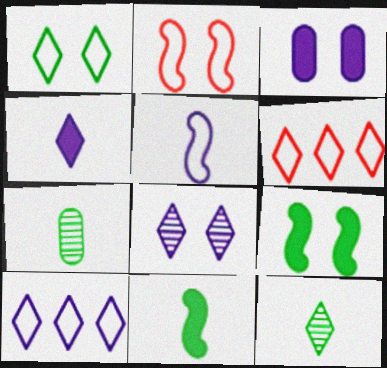[[4, 8, 10]]